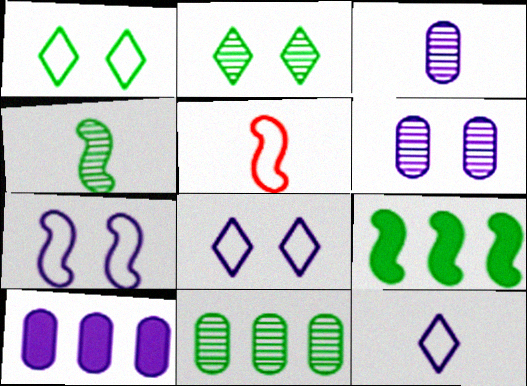[[2, 4, 11], 
[2, 5, 10]]